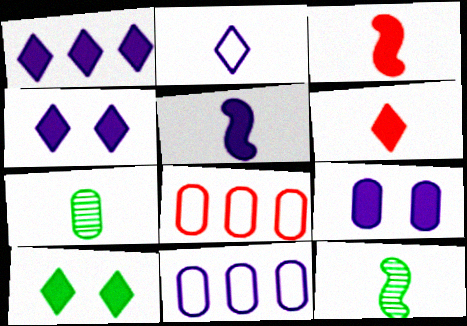[[1, 5, 9], 
[1, 6, 10], 
[2, 3, 7], 
[4, 8, 12], 
[7, 8, 9]]